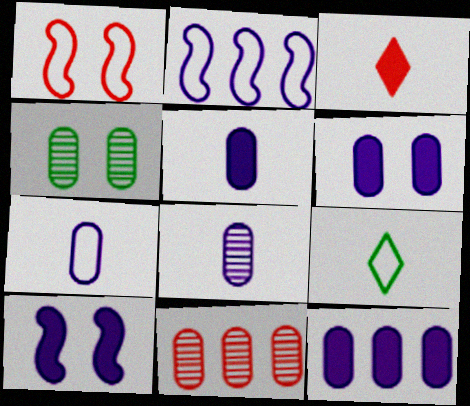[[1, 3, 11], 
[2, 3, 4], 
[4, 8, 11], 
[5, 6, 12], 
[5, 7, 8], 
[9, 10, 11]]